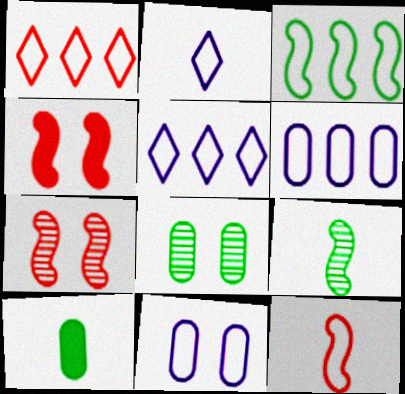[[1, 3, 6], 
[5, 7, 10]]